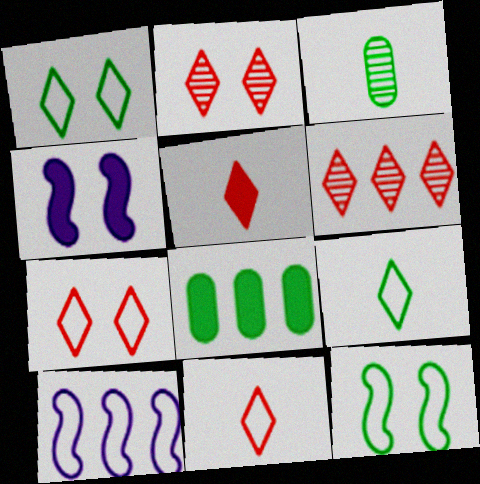[[4, 5, 8], 
[5, 6, 7], 
[6, 8, 10]]